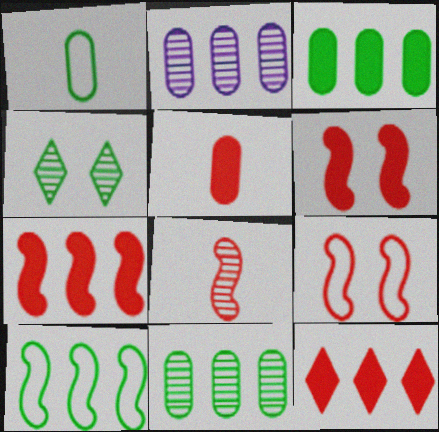[[2, 4, 8], 
[2, 10, 12], 
[5, 6, 12], 
[7, 8, 9]]